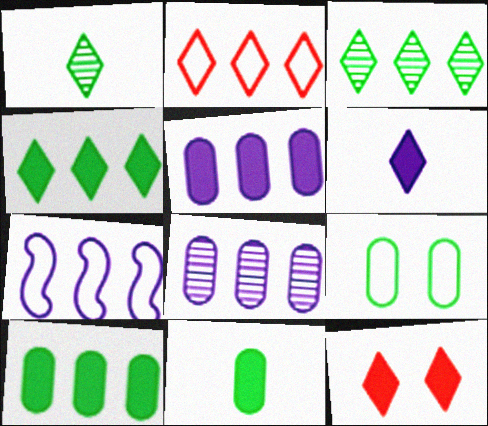[[4, 6, 12]]